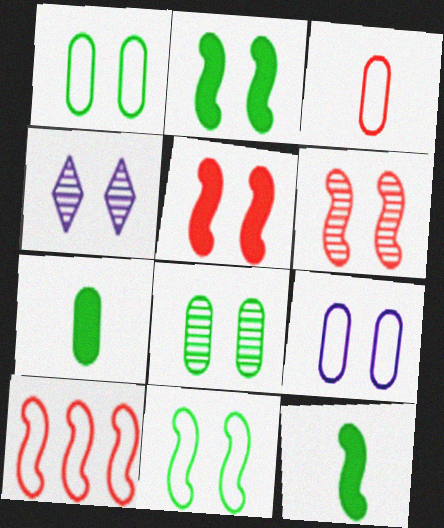[[1, 4, 5], 
[4, 6, 8], 
[4, 7, 10]]